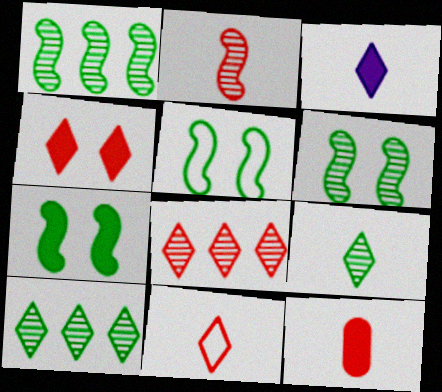[[2, 11, 12], 
[3, 9, 11], 
[4, 8, 11], 
[5, 6, 7]]